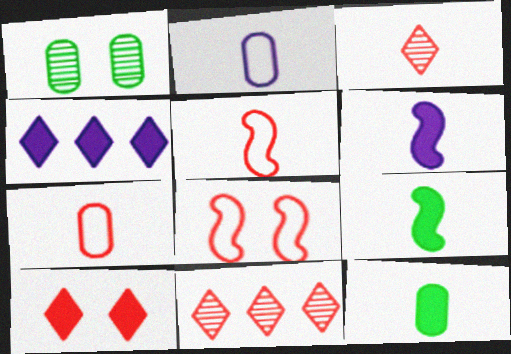[[1, 4, 5], 
[2, 3, 9]]